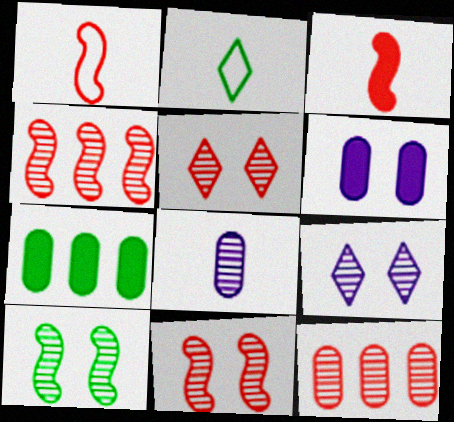[[1, 7, 9], 
[2, 3, 8], 
[2, 4, 6], 
[2, 7, 10]]